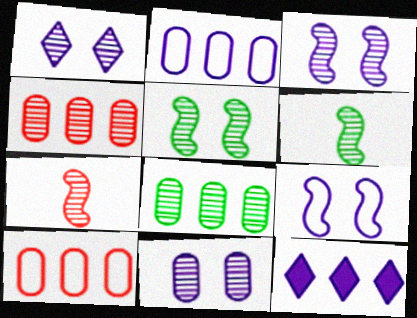[[1, 3, 11], 
[1, 4, 6], 
[1, 7, 8]]